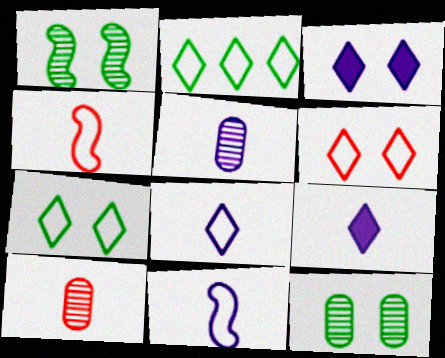[[2, 6, 8], 
[5, 9, 11]]